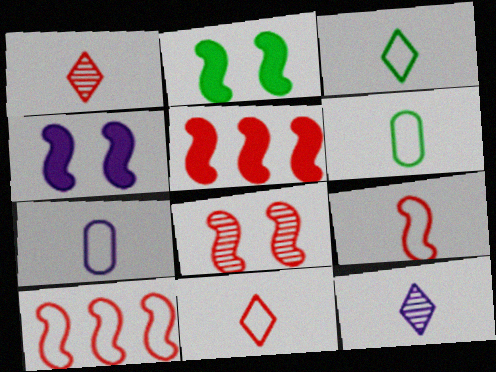[[3, 7, 9], 
[5, 8, 9]]